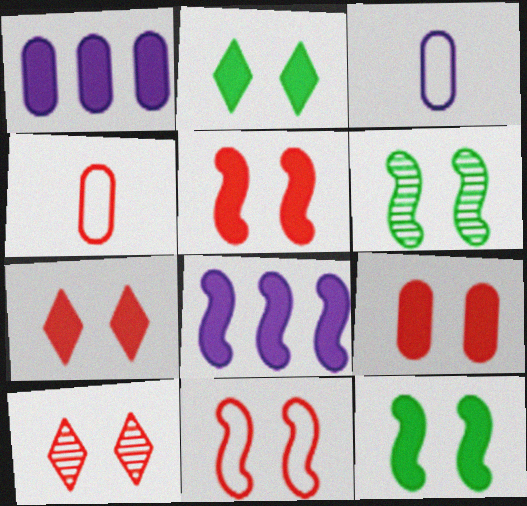[[5, 7, 9], 
[9, 10, 11]]